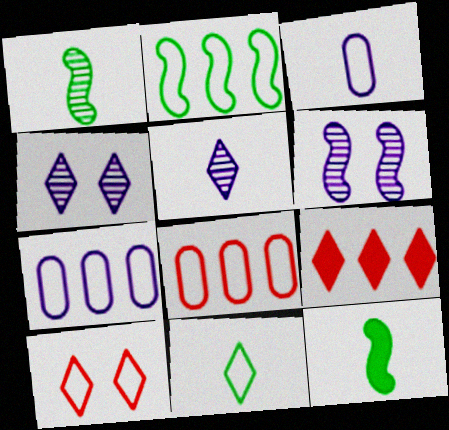[[2, 3, 10], 
[4, 8, 12], 
[4, 9, 11]]